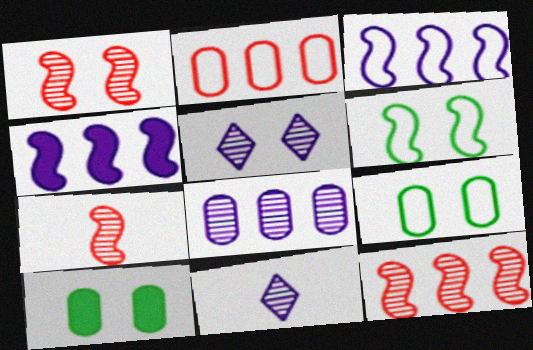[[1, 7, 12], 
[4, 6, 7]]